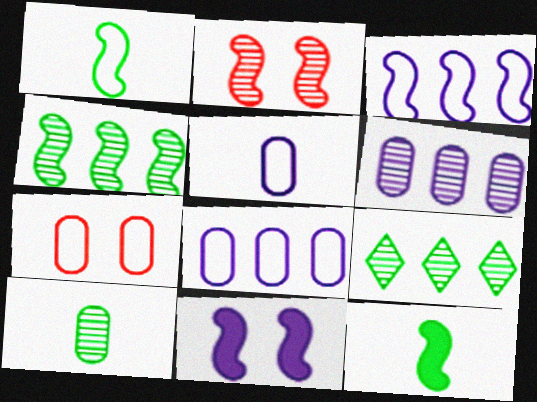[[2, 3, 12]]